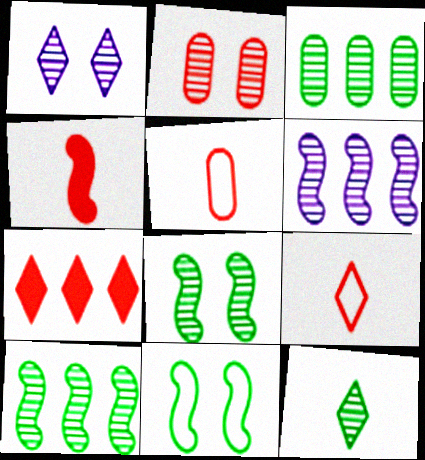[[1, 2, 8], 
[2, 6, 12], 
[3, 8, 12], 
[4, 6, 11]]